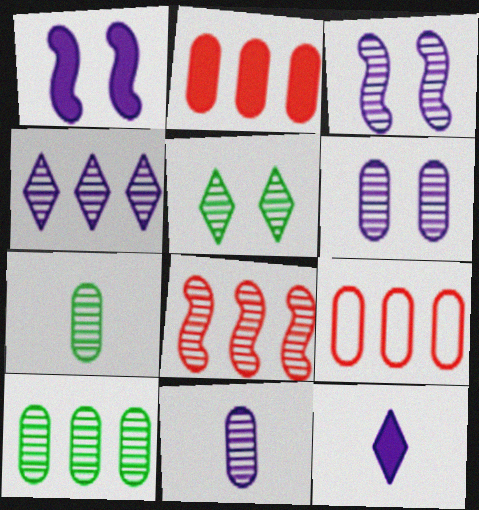[[3, 4, 11], 
[4, 8, 10], 
[5, 8, 11]]